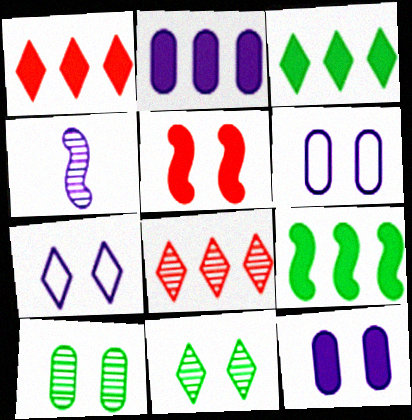[[1, 2, 9], 
[2, 4, 7], 
[4, 8, 10], 
[5, 6, 11], 
[5, 7, 10]]